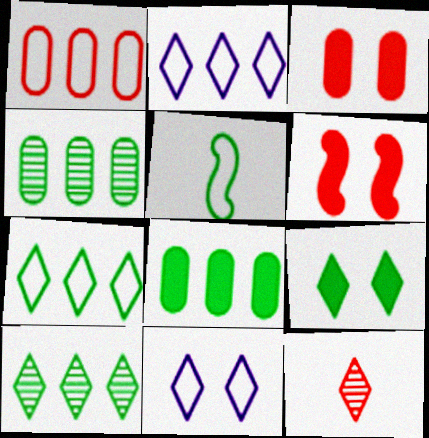[[1, 5, 11], 
[1, 6, 12], 
[2, 9, 12], 
[4, 5, 9]]